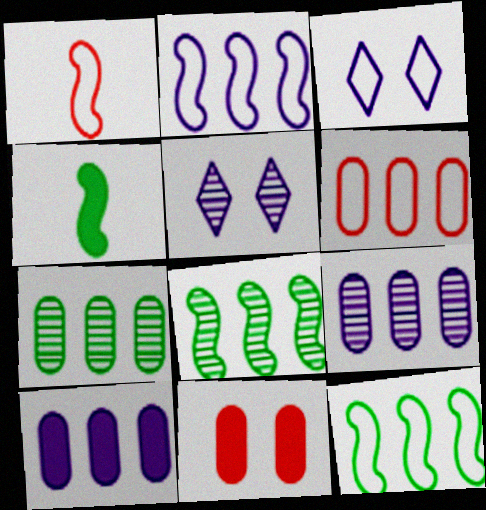[[4, 5, 6], 
[6, 7, 10]]